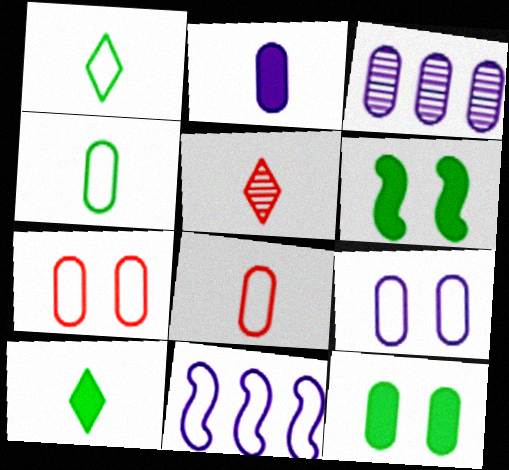[[1, 7, 11], 
[2, 3, 9], 
[3, 8, 12], 
[5, 11, 12]]